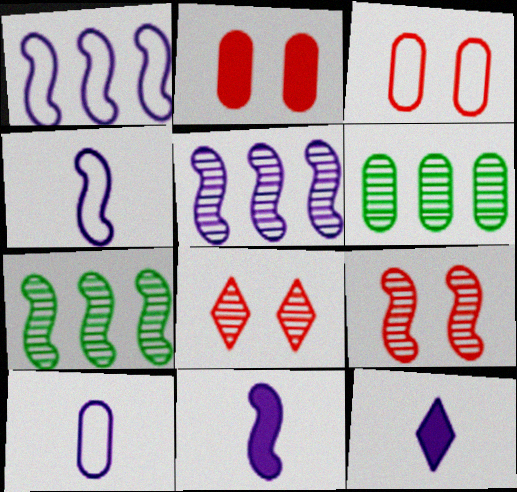[[2, 6, 10], 
[3, 7, 12]]